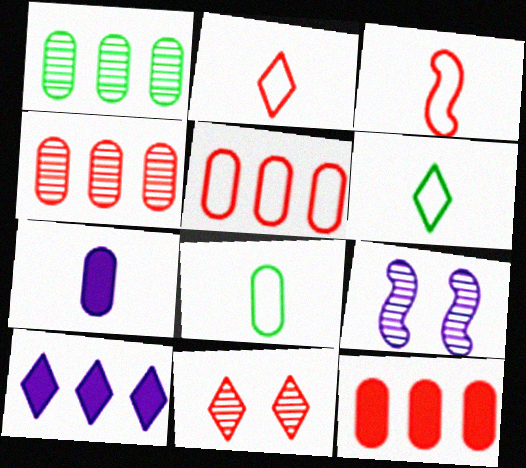[[3, 11, 12], 
[4, 5, 12], 
[6, 9, 12], 
[6, 10, 11]]